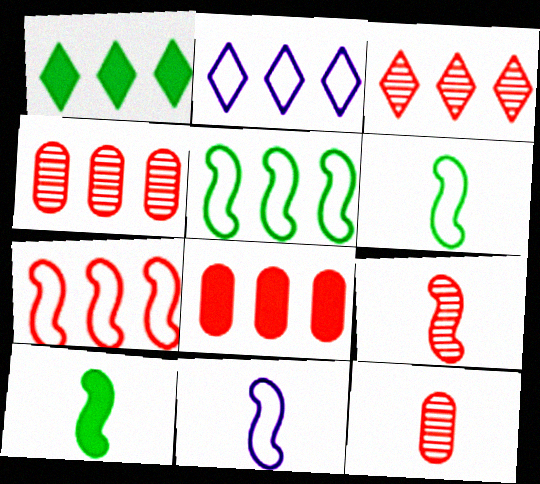[[1, 2, 3], 
[3, 7, 8], 
[9, 10, 11]]